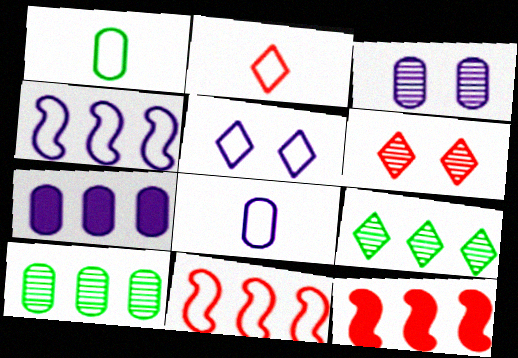[[1, 5, 11], 
[3, 7, 8], 
[4, 5, 8], 
[7, 9, 11]]